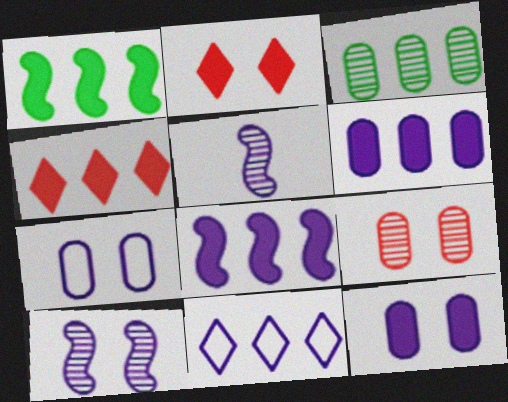[[1, 4, 6], 
[5, 11, 12]]